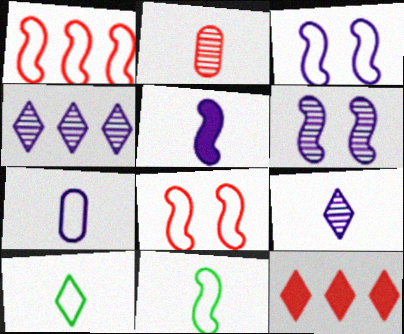[[1, 3, 11], 
[2, 5, 10], 
[2, 8, 12], 
[5, 7, 9]]